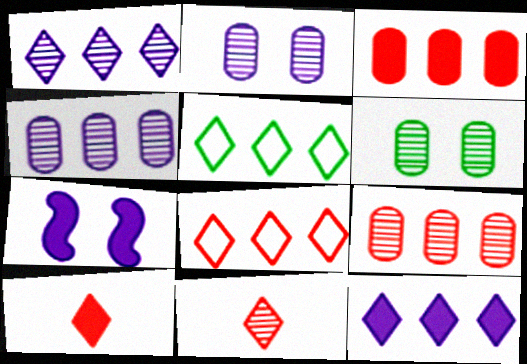[]